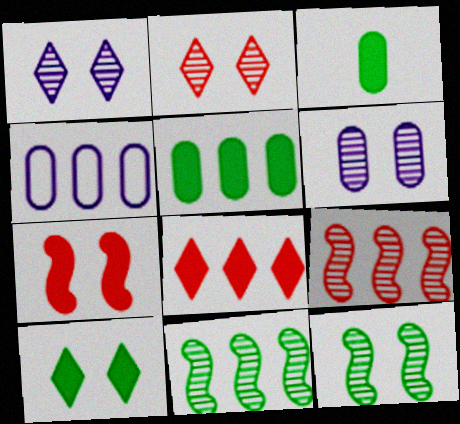[[2, 6, 12], 
[4, 8, 11]]